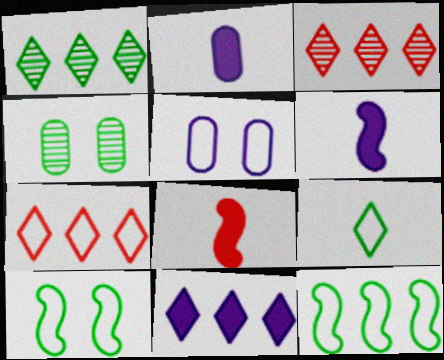[[1, 5, 8], 
[1, 7, 11], 
[2, 3, 10], 
[4, 6, 7]]